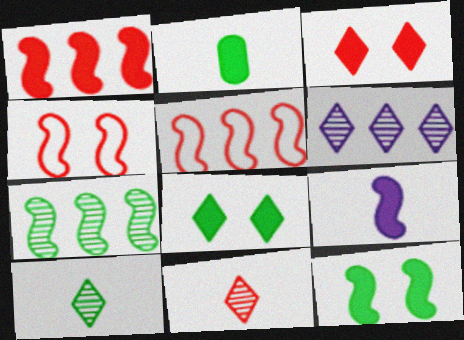[[1, 9, 12], 
[2, 4, 6], 
[4, 7, 9]]